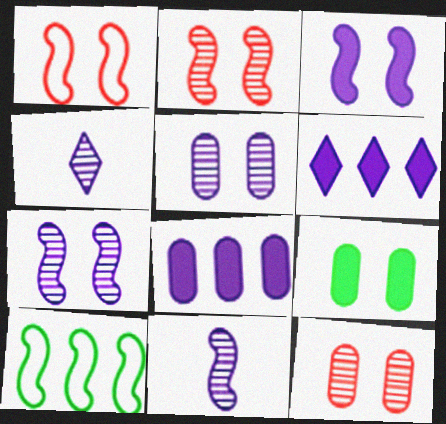[]